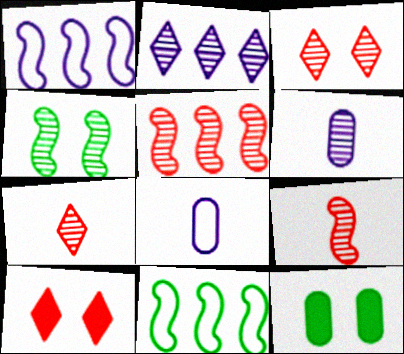[[1, 7, 12], 
[6, 10, 11]]